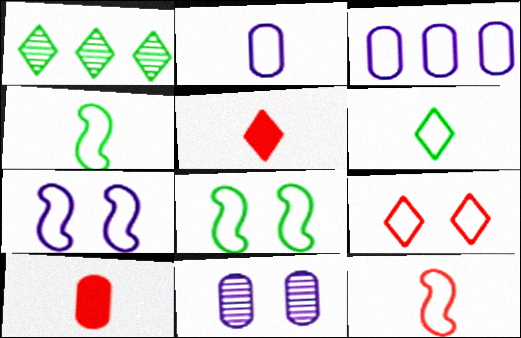[[1, 7, 10], 
[2, 6, 12], 
[3, 4, 9]]